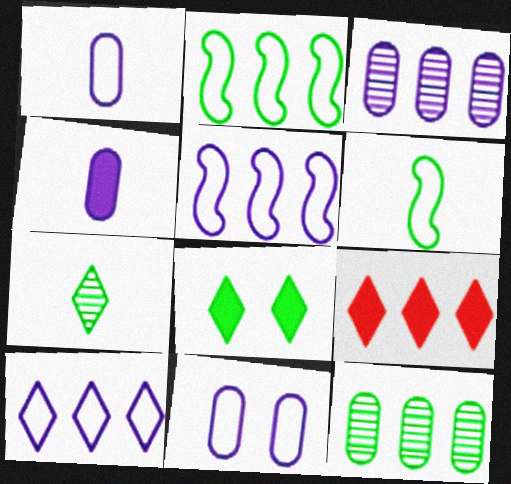[[2, 3, 9], 
[3, 4, 11], 
[5, 9, 12], 
[6, 8, 12]]